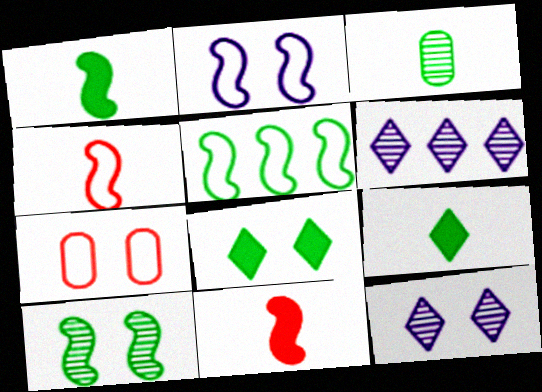[[1, 5, 10], 
[1, 6, 7], 
[2, 4, 5], 
[3, 5, 8]]